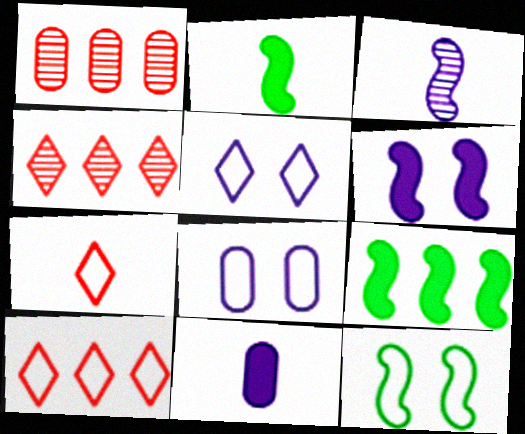[[1, 2, 5], 
[2, 4, 8], 
[4, 11, 12]]